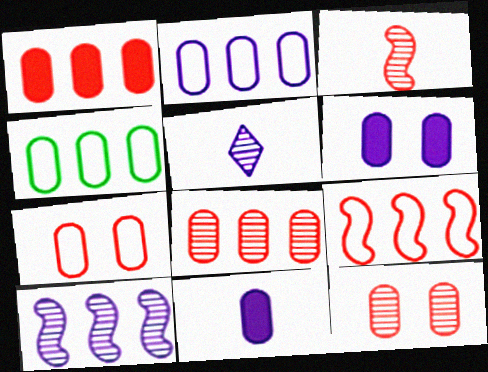[[4, 11, 12]]